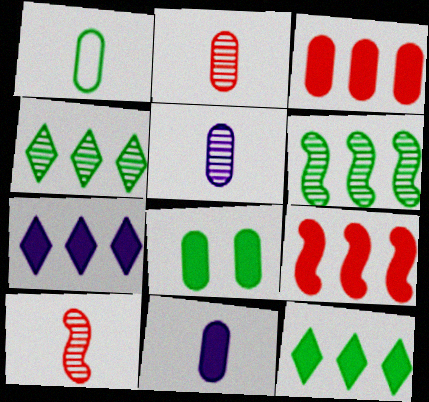[[1, 2, 11], 
[3, 8, 11]]